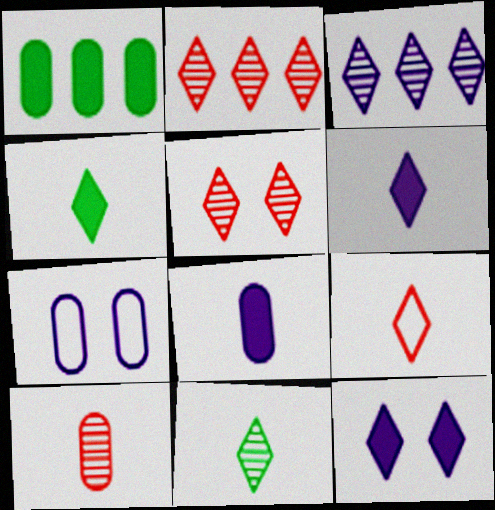[[1, 7, 10], 
[3, 5, 11], 
[6, 9, 11]]